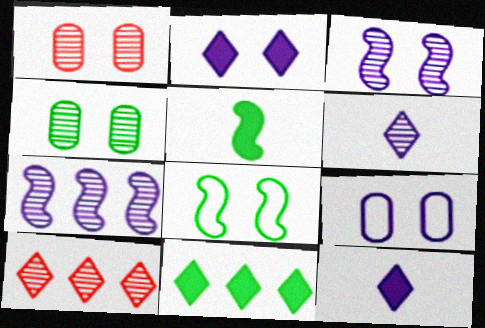[[1, 2, 8], 
[2, 3, 9], 
[5, 9, 10], 
[7, 9, 12]]